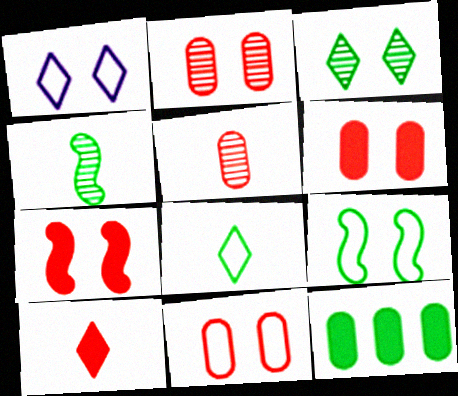[[1, 9, 11], 
[2, 6, 11]]